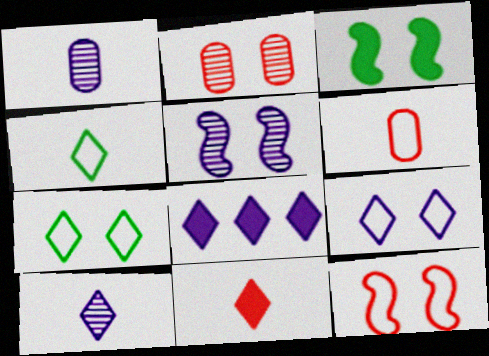[[2, 3, 9], 
[3, 5, 12], 
[4, 10, 11], 
[8, 9, 10]]